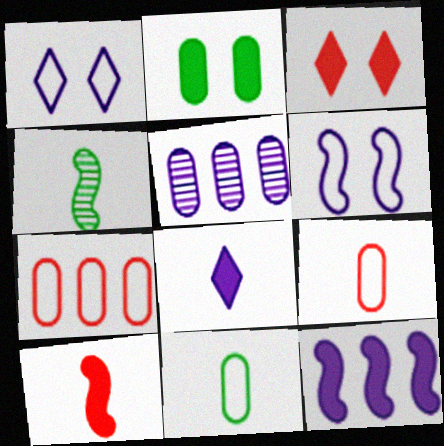[[2, 5, 9], 
[4, 8, 9], 
[5, 6, 8]]